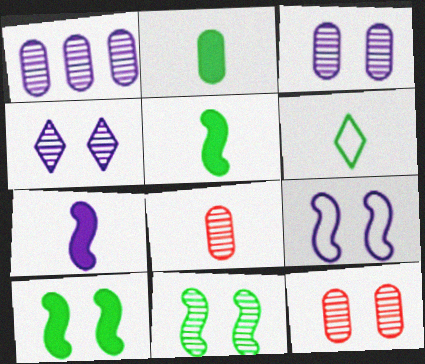[[4, 11, 12], 
[6, 7, 8]]